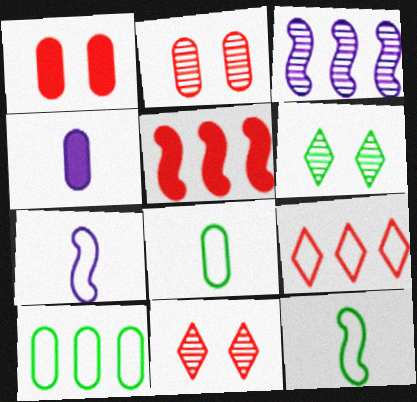[[2, 4, 10]]